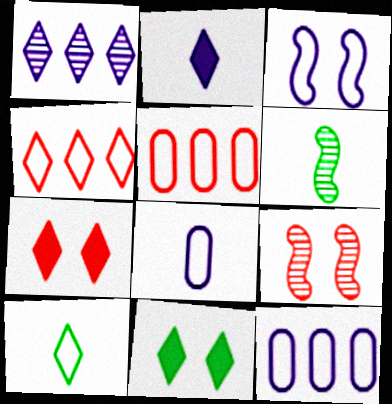[[1, 7, 10], 
[3, 5, 10], 
[6, 7, 12]]